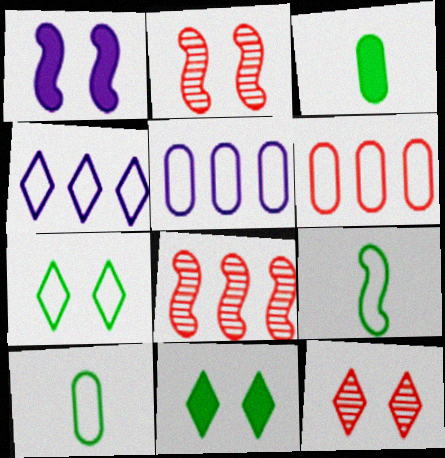[[1, 8, 9], 
[2, 3, 4]]